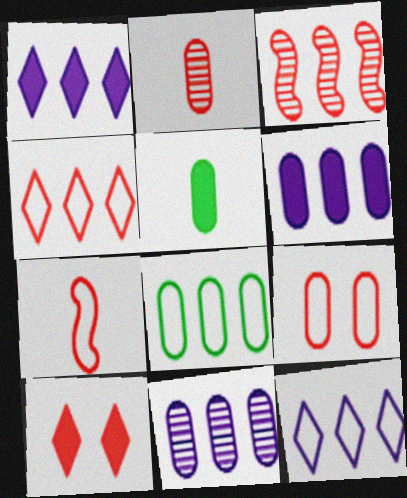[[1, 3, 8], 
[4, 7, 9], 
[5, 9, 11]]